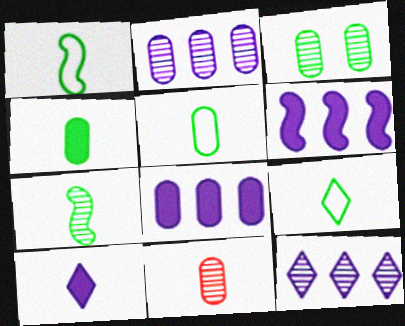[[1, 5, 9], 
[1, 10, 11], 
[2, 3, 11], 
[4, 7, 9]]